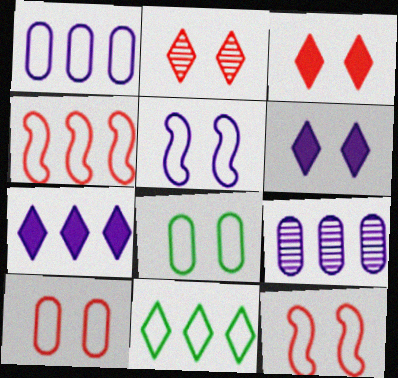[[1, 4, 11]]